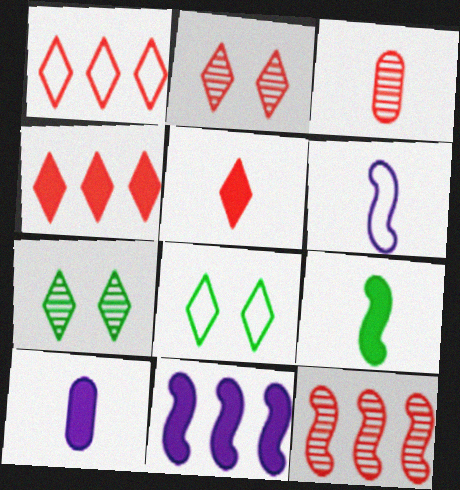[[1, 2, 5], 
[2, 3, 12], 
[3, 8, 11], 
[5, 9, 10], 
[8, 10, 12]]